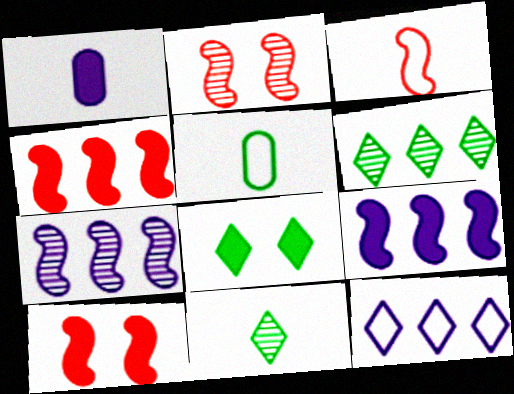[[1, 3, 11], 
[1, 4, 8], 
[2, 3, 4]]